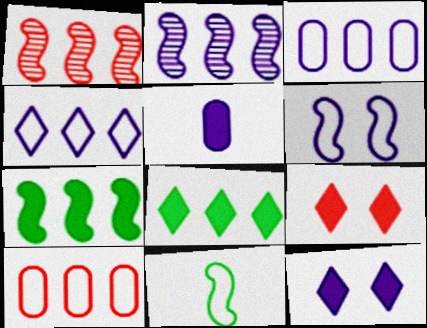[[1, 3, 8], 
[2, 8, 10], 
[5, 7, 9]]